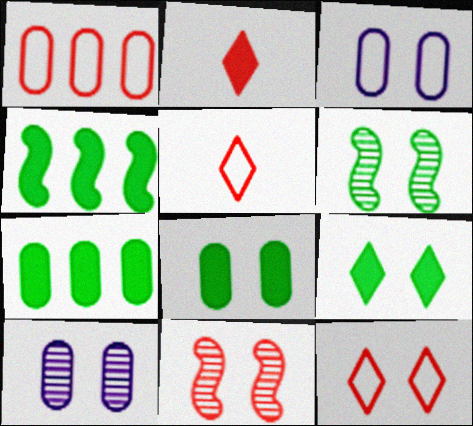[[1, 2, 11], 
[3, 9, 11], 
[4, 5, 10]]